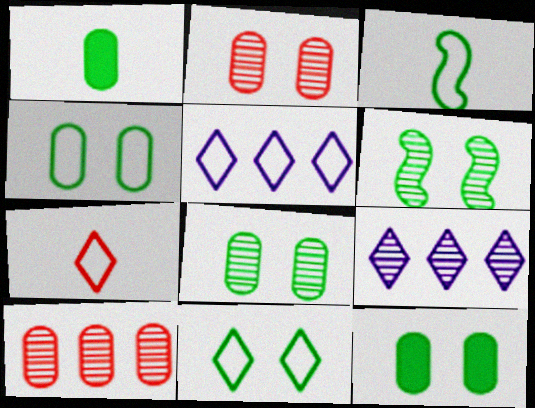[[4, 8, 12], 
[5, 7, 11], 
[6, 11, 12]]